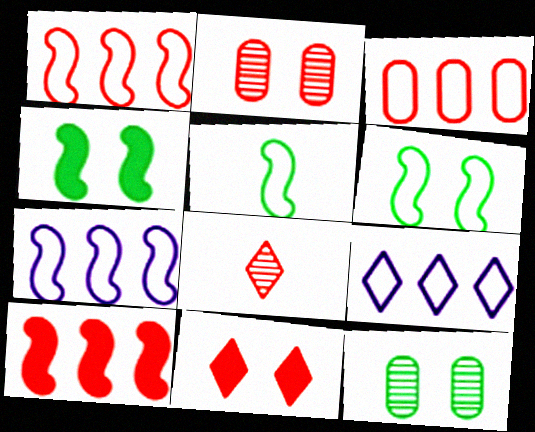[]